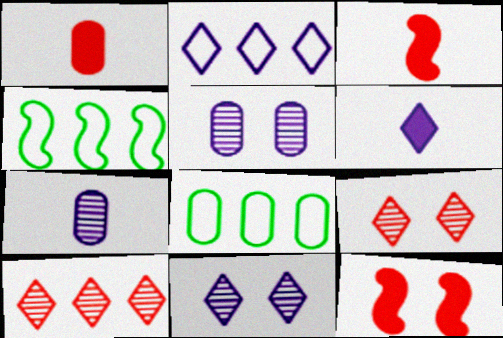[[1, 4, 11], 
[1, 5, 8], 
[2, 6, 11], 
[3, 8, 11]]